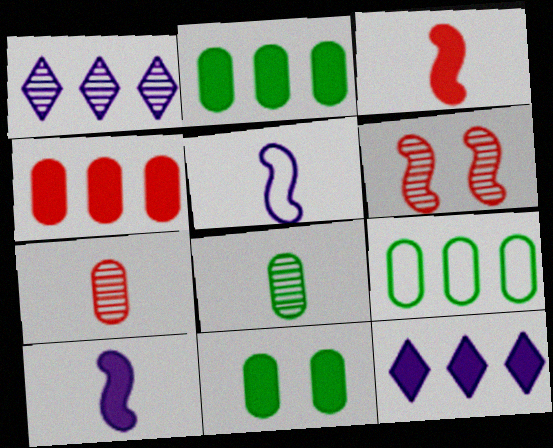[[1, 6, 8], 
[3, 11, 12], 
[8, 9, 11]]